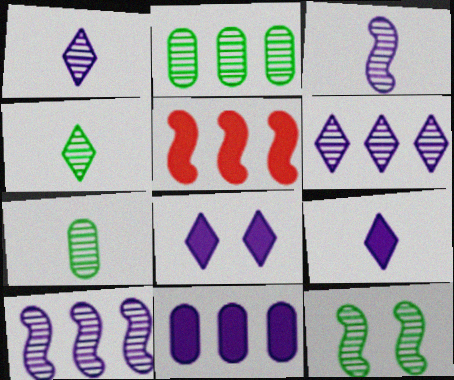[[2, 4, 12]]